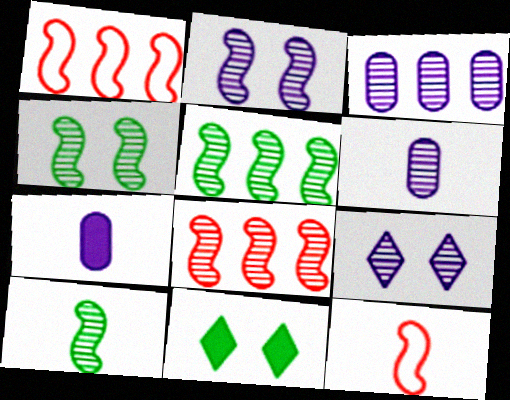[[1, 6, 11], 
[2, 8, 10], 
[3, 11, 12], 
[4, 5, 10]]